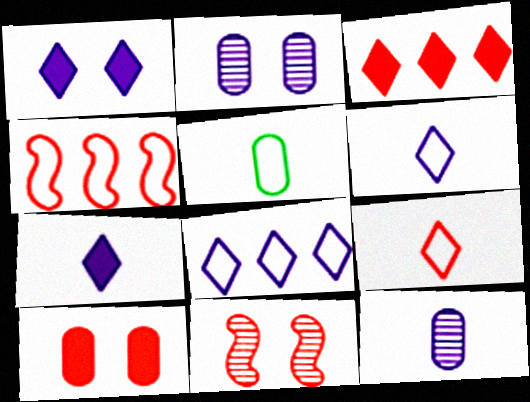[]